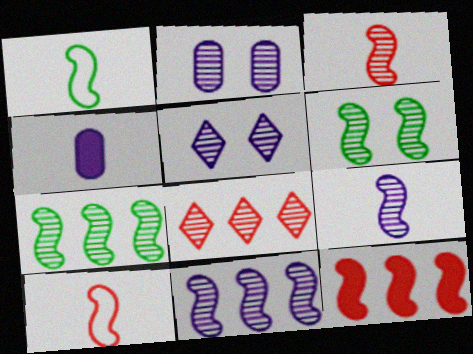[[3, 6, 11]]